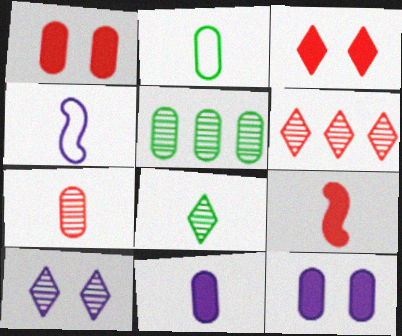[[2, 7, 11], 
[3, 4, 5], 
[6, 8, 10]]